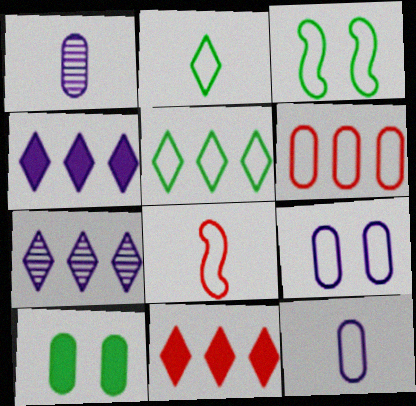[[1, 3, 11], 
[1, 6, 10], 
[2, 8, 12], 
[5, 7, 11], 
[5, 8, 9], 
[7, 8, 10]]